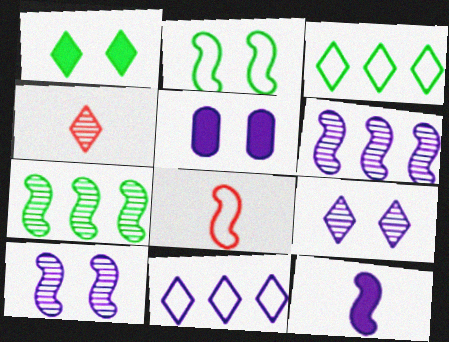[[1, 4, 11]]